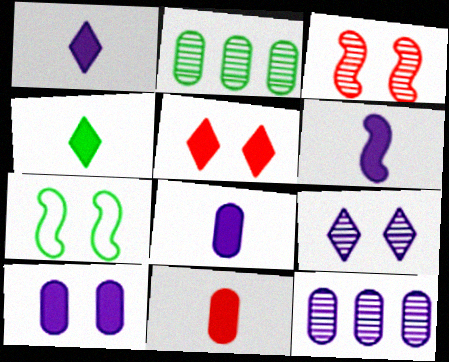[[1, 6, 8], 
[2, 4, 7], 
[4, 6, 11]]